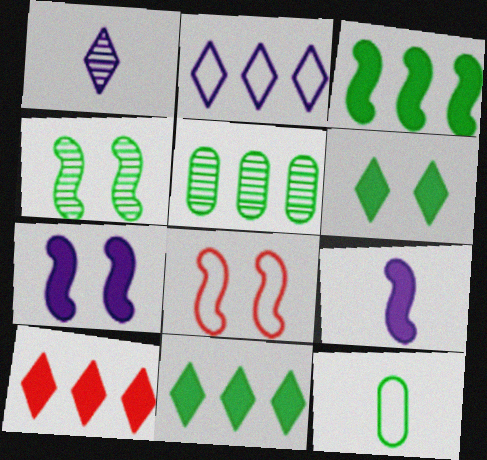[[2, 8, 12], 
[4, 7, 8], 
[4, 11, 12]]